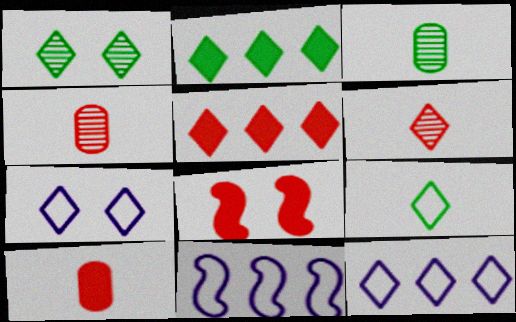[[1, 2, 9], 
[1, 10, 11], 
[2, 6, 7], 
[3, 8, 12], 
[5, 8, 10]]